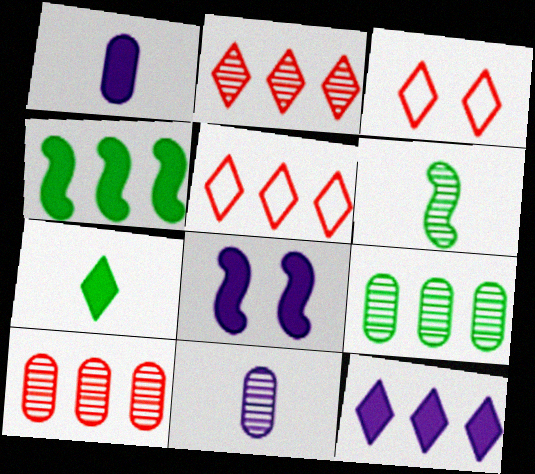[[1, 8, 12], 
[3, 4, 11]]